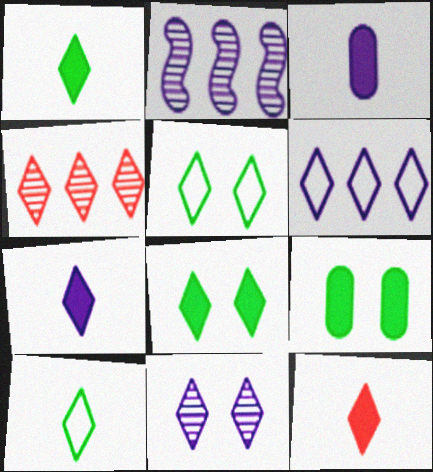[[1, 7, 12], 
[4, 5, 7], 
[6, 7, 11]]